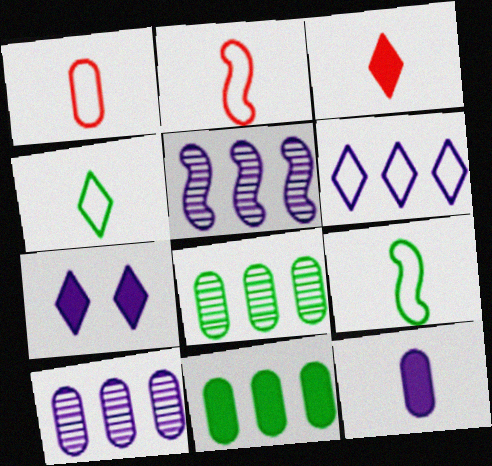[[2, 7, 8]]